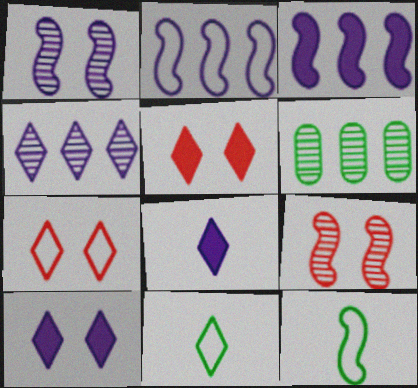[[3, 9, 12], 
[4, 5, 11]]